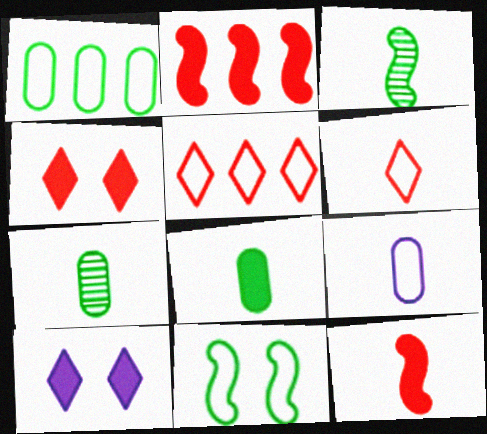[[2, 8, 10], 
[5, 9, 11]]